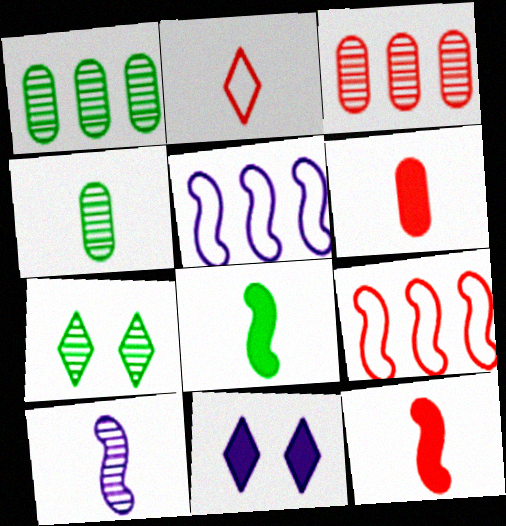[[3, 7, 10], 
[4, 9, 11], 
[5, 6, 7]]